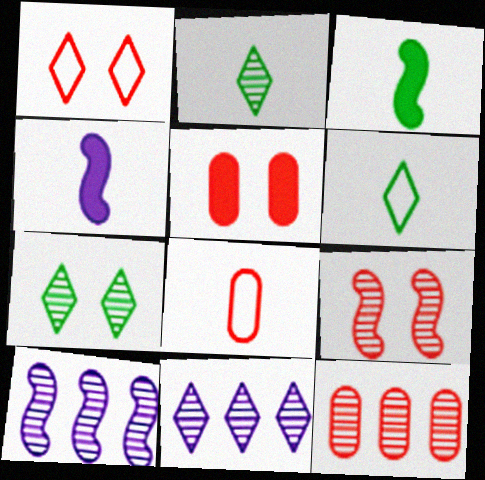[[1, 5, 9], 
[2, 4, 8], 
[5, 6, 10], 
[5, 8, 12]]